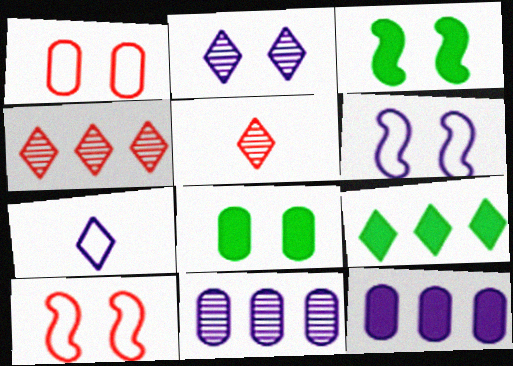[[1, 2, 3], 
[2, 8, 10]]